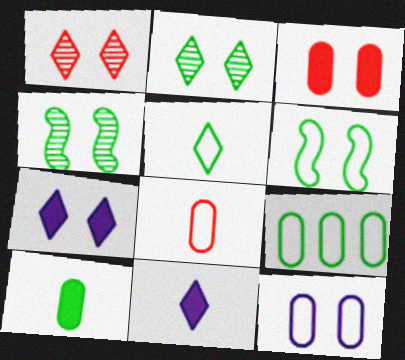[[5, 6, 9], 
[8, 9, 12]]